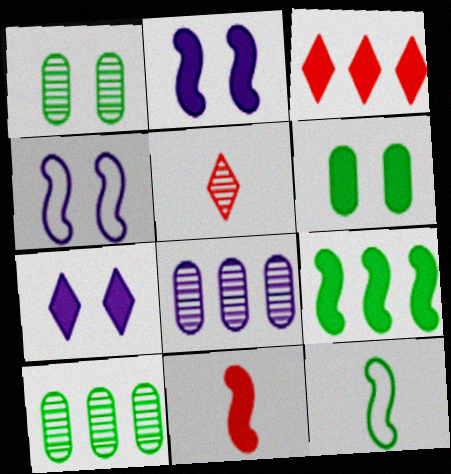[[2, 9, 11]]